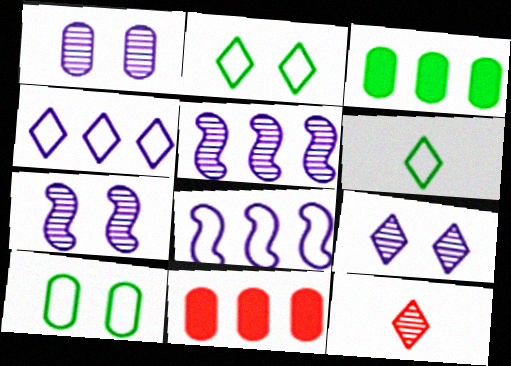[[1, 7, 9], 
[6, 7, 11]]